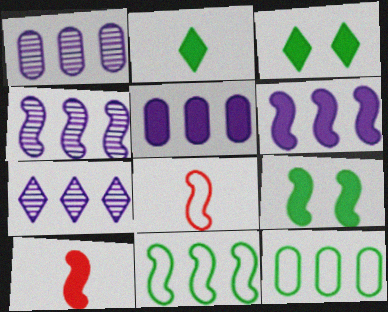[[1, 3, 8], 
[1, 4, 7], 
[3, 5, 10], 
[4, 8, 9], 
[6, 9, 10]]